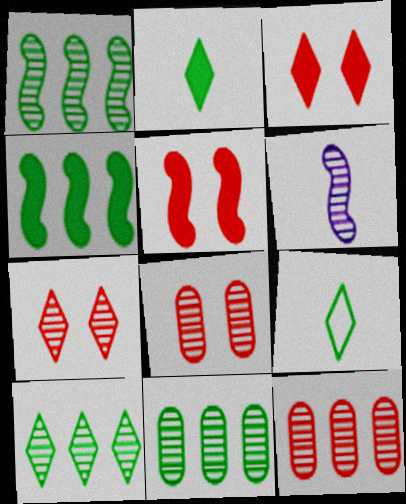[[1, 10, 11], 
[6, 7, 11], 
[6, 8, 10]]